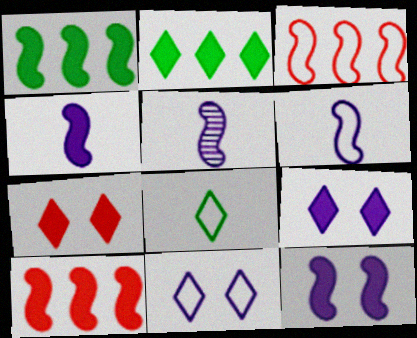[[4, 5, 6]]